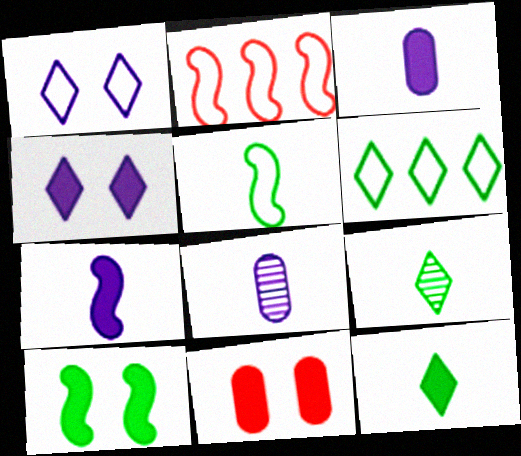[[4, 10, 11]]